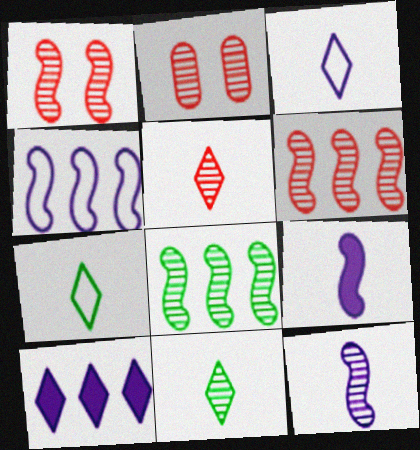[[1, 8, 12], 
[2, 5, 6]]